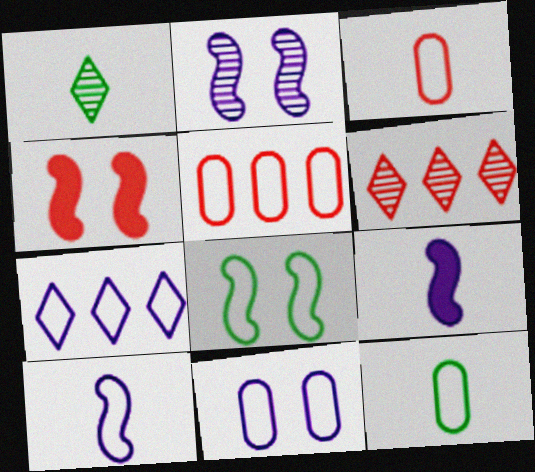[[1, 3, 9], 
[2, 4, 8], 
[3, 4, 6], 
[3, 7, 8], 
[5, 11, 12], 
[7, 10, 11]]